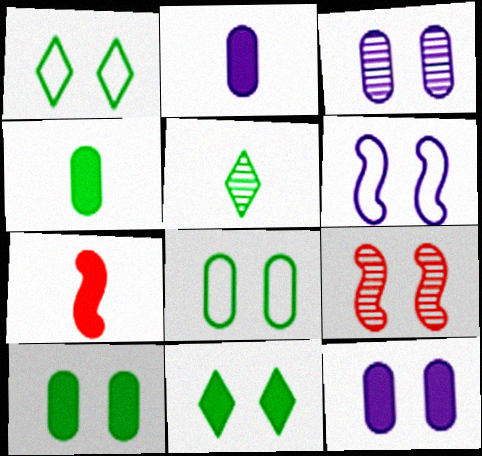[[1, 9, 12]]